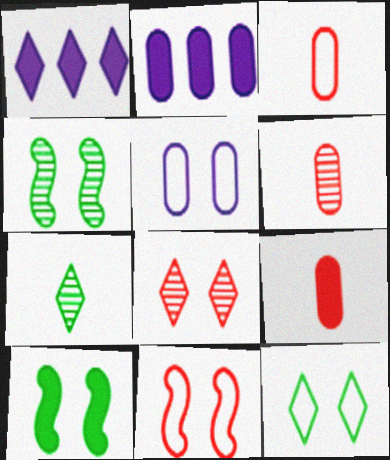[[1, 3, 4], 
[1, 9, 10], 
[2, 7, 11], 
[3, 6, 9], 
[5, 8, 10], 
[5, 11, 12]]